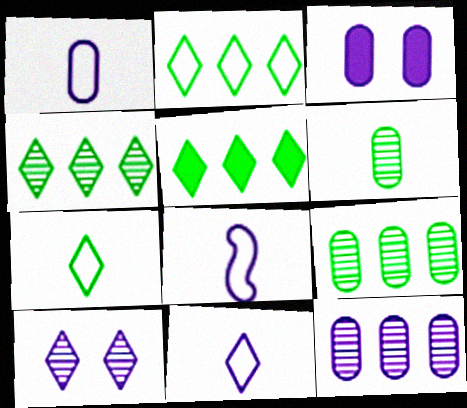[[1, 3, 12], 
[1, 8, 11], 
[2, 4, 5]]